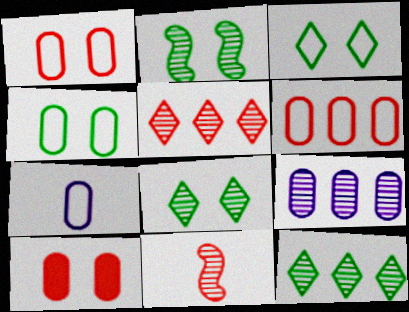[[4, 6, 7], 
[8, 9, 11]]